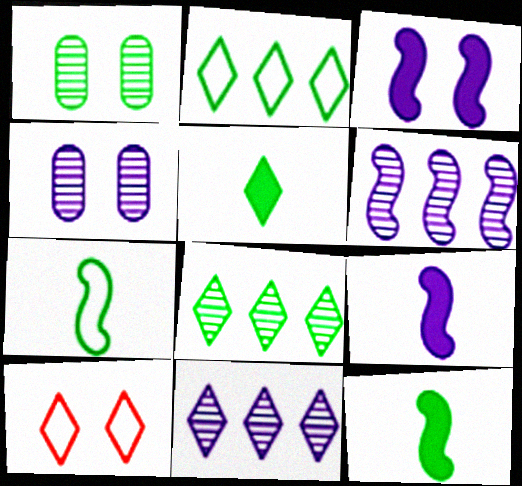[[1, 2, 12], 
[1, 3, 10], 
[5, 10, 11]]